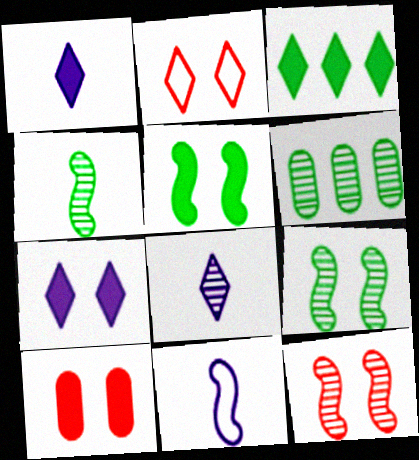[[2, 3, 8], 
[2, 10, 12], 
[5, 7, 10], 
[6, 8, 12]]